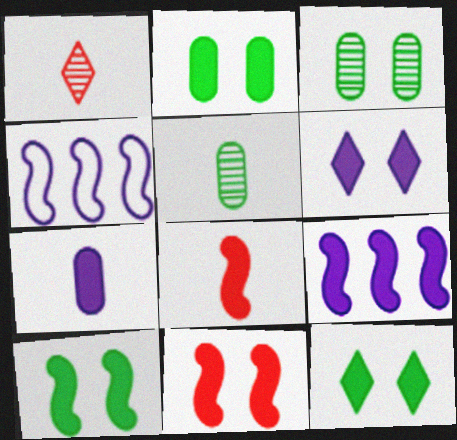[[1, 2, 4], 
[2, 6, 11], 
[2, 10, 12], 
[6, 7, 9], 
[8, 9, 10]]